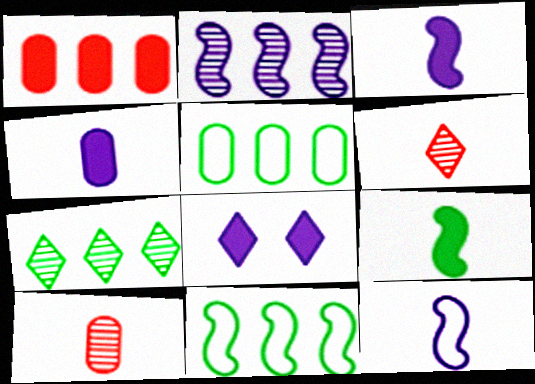[[1, 8, 9], 
[8, 10, 11]]